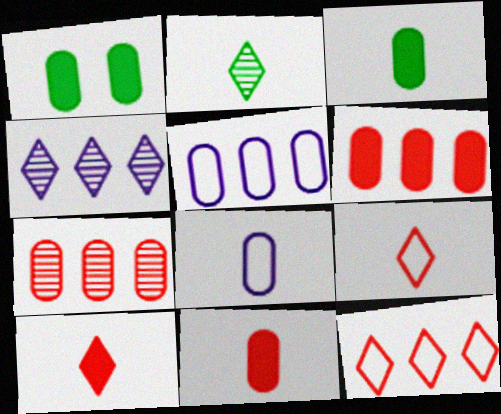[[1, 7, 8]]